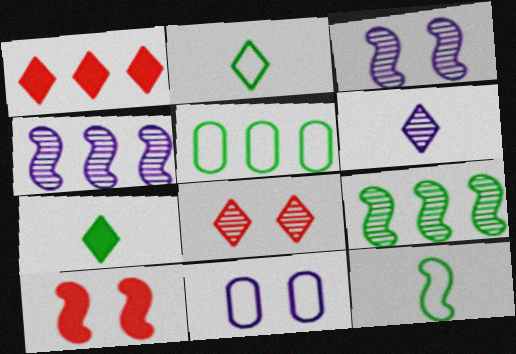[[1, 4, 5], 
[4, 10, 12], 
[5, 6, 10]]